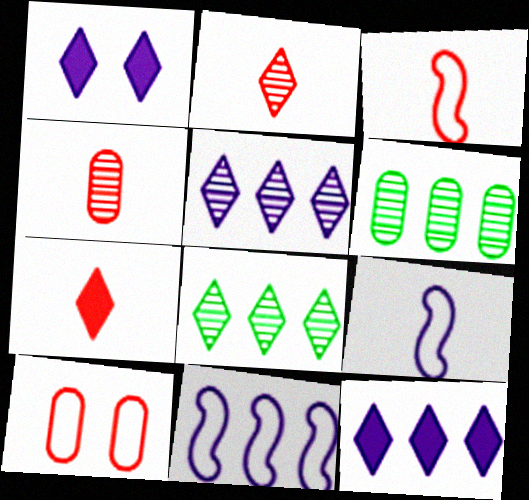[[1, 3, 6], 
[3, 4, 7]]